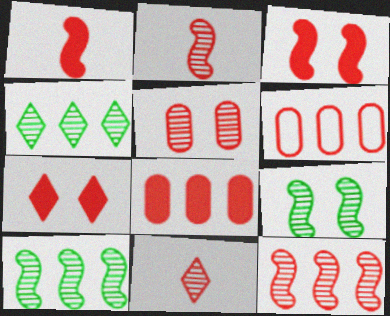[[1, 7, 8], 
[2, 6, 7], 
[3, 6, 11], 
[5, 11, 12]]